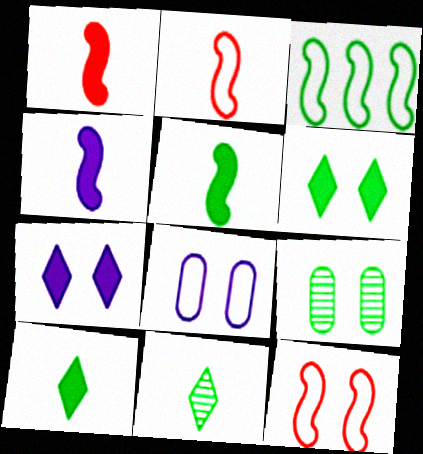[[1, 4, 5], 
[3, 9, 10], 
[7, 9, 12]]